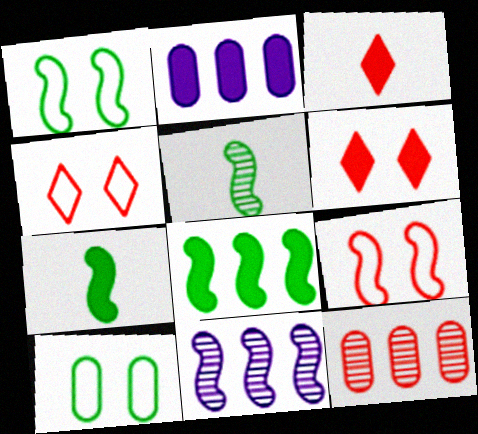[[1, 5, 8], 
[2, 4, 5], 
[2, 6, 7], 
[3, 9, 12], 
[3, 10, 11], 
[7, 9, 11]]